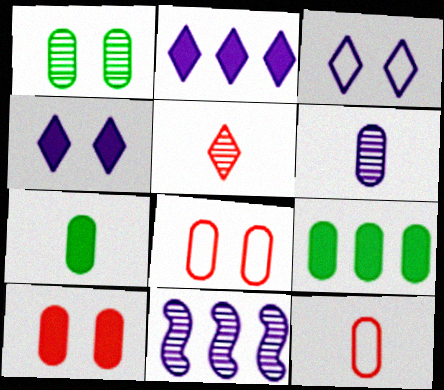[[1, 5, 11], 
[6, 7, 12], 
[6, 8, 9]]